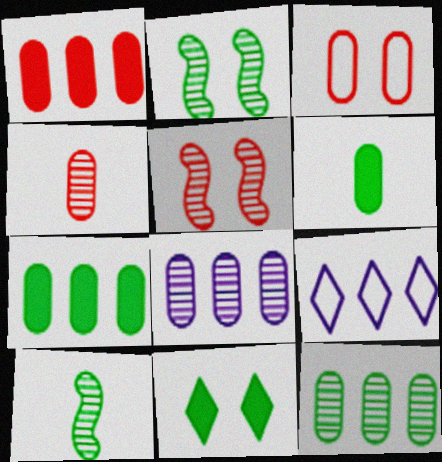[[1, 3, 4], 
[3, 6, 8], 
[5, 6, 9]]